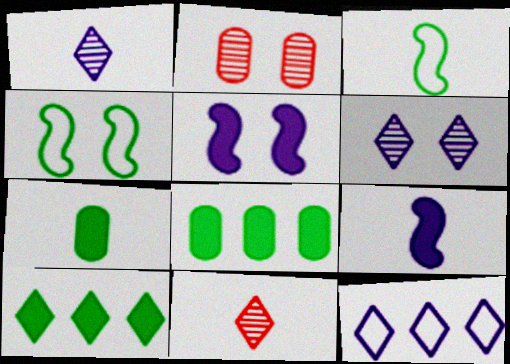[]